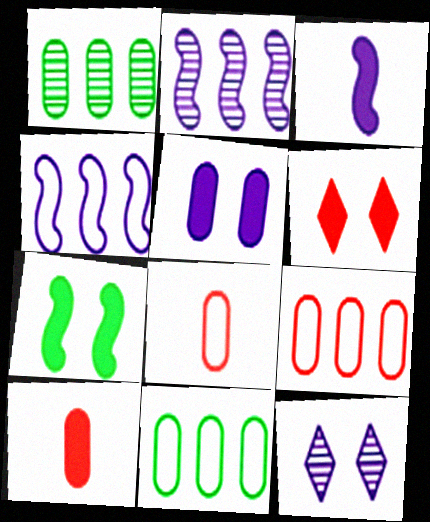[[1, 5, 8], 
[5, 6, 7]]